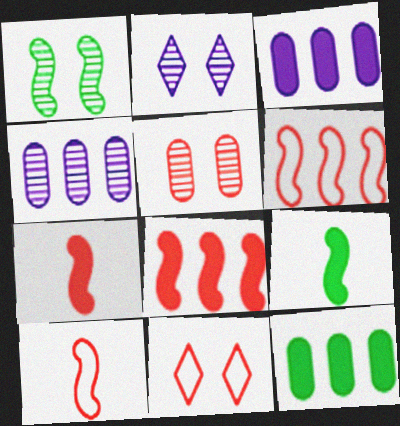[[1, 2, 5], 
[2, 10, 12], 
[4, 9, 11]]